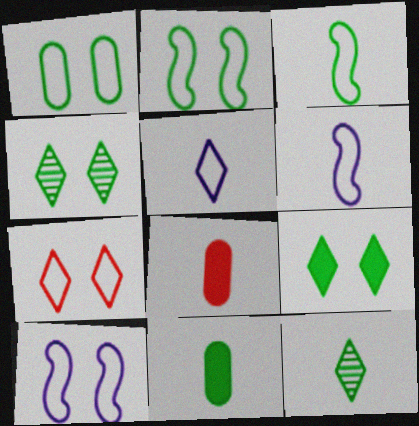[[1, 7, 10], 
[3, 11, 12], 
[6, 8, 12]]